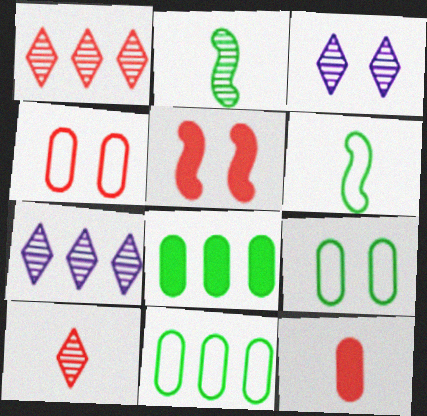[[3, 5, 9]]